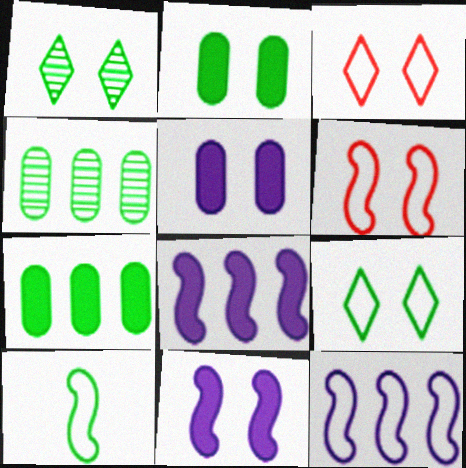[[1, 5, 6], 
[1, 7, 10], 
[6, 10, 12]]